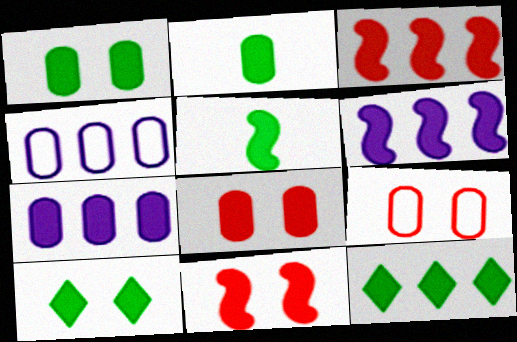[[1, 5, 12], 
[2, 7, 8], 
[3, 7, 12], 
[5, 6, 11]]